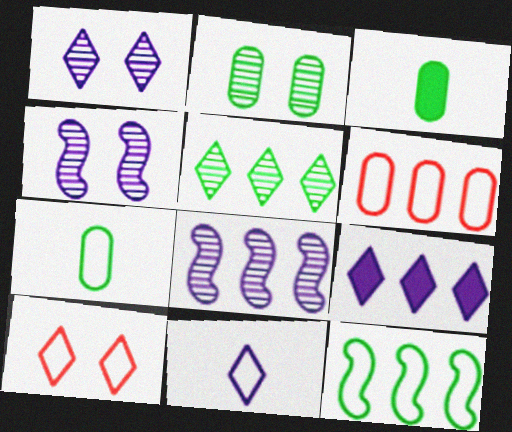[[1, 9, 11], 
[3, 8, 10]]